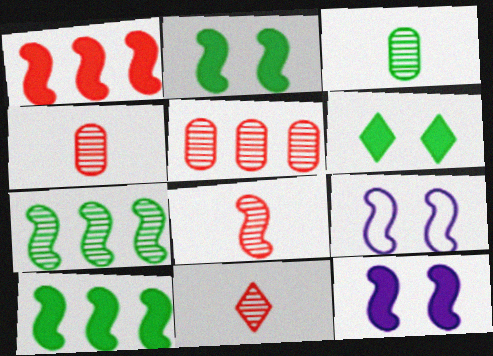[[4, 8, 11], 
[8, 9, 10]]